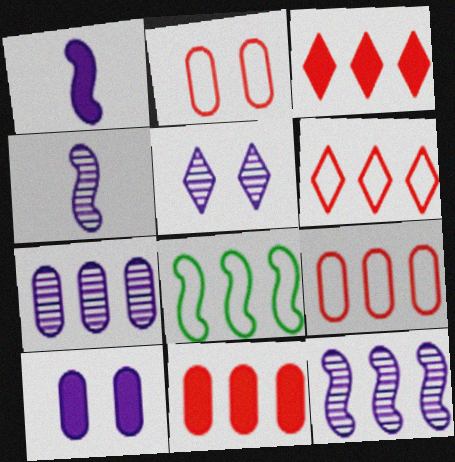[[3, 7, 8], 
[4, 5, 7]]